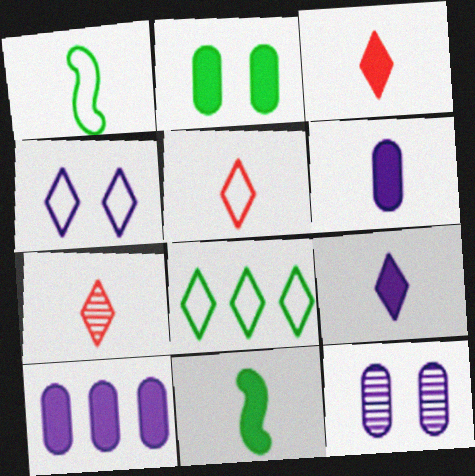[[1, 6, 7], 
[3, 5, 7], 
[3, 6, 11], 
[4, 5, 8]]